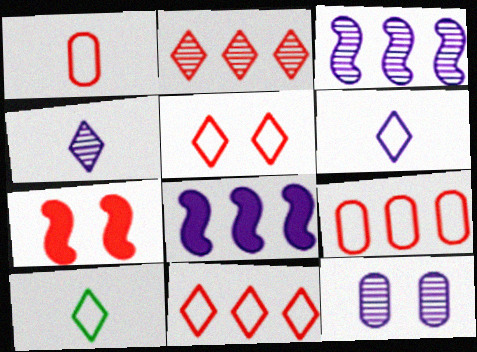[[1, 2, 7], 
[3, 4, 12], 
[6, 8, 12]]